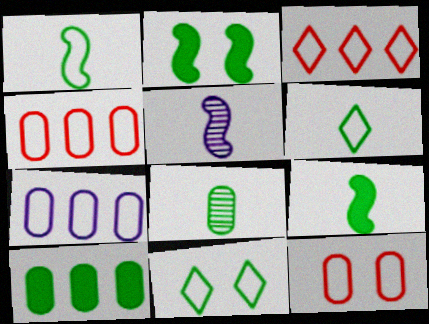[[6, 8, 9]]